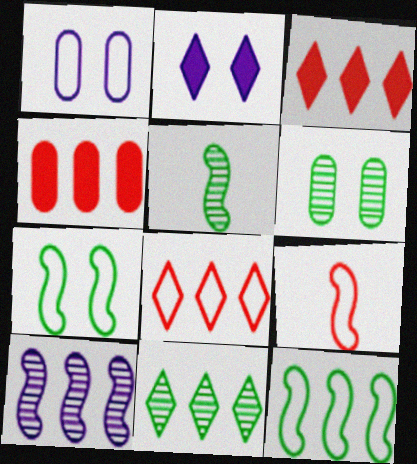[[1, 3, 5], 
[5, 6, 11]]